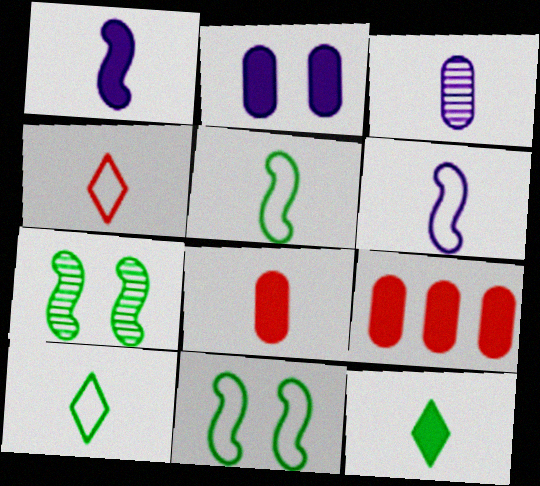[[1, 8, 12]]